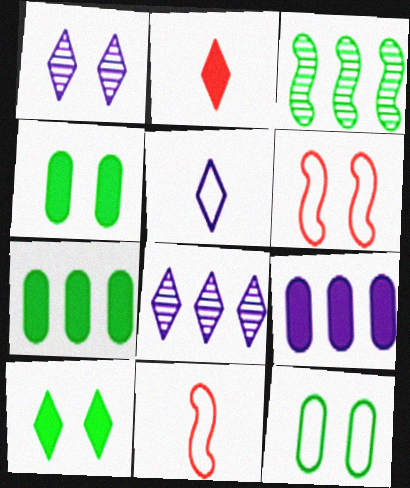[[1, 4, 6], 
[1, 7, 11], 
[4, 8, 11]]